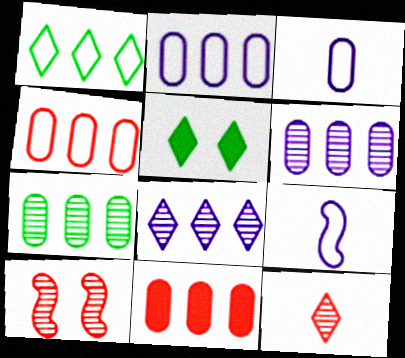[[2, 7, 11]]